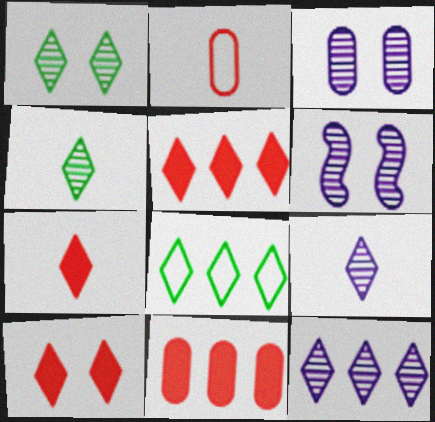[[5, 7, 10], 
[5, 8, 12], 
[8, 9, 10]]